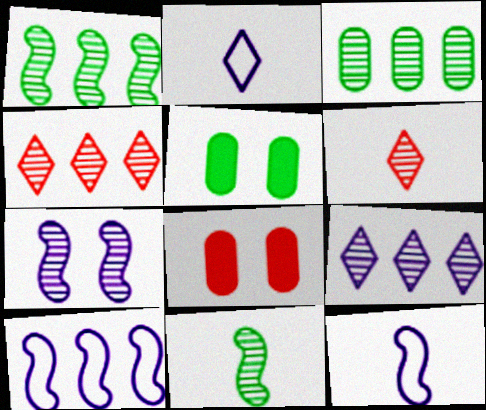[[1, 2, 8], 
[3, 6, 7], 
[4, 5, 12], 
[5, 6, 10]]